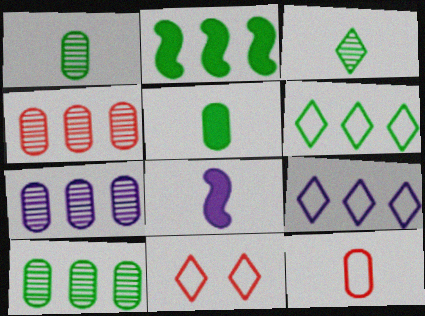[[2, 4, 9], 
[2, 6, 10], 
[3, 8, 12], 
[4, 7, 10], 
[8, 10, 11]]